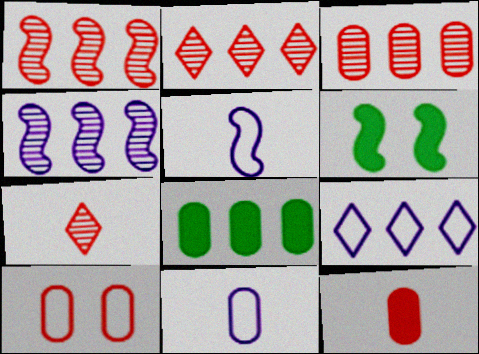[[1, 2, 3], 
[1, 5, 6], 
[1, 8, 9], 
[2, 6, 11], 
[3, 10, 12]]